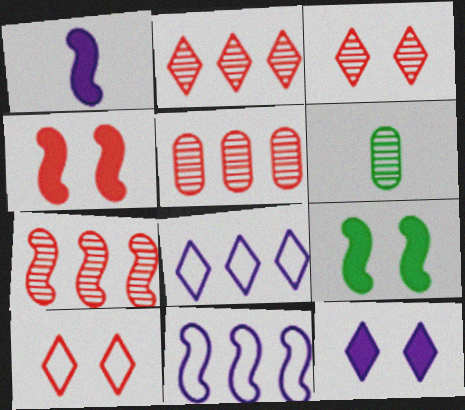[[2, 5, 7], 
[4, 6, 8]]